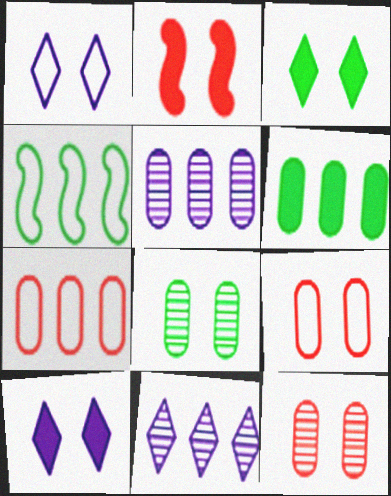[[1, 2, 8], 
[5, 6, 7]]